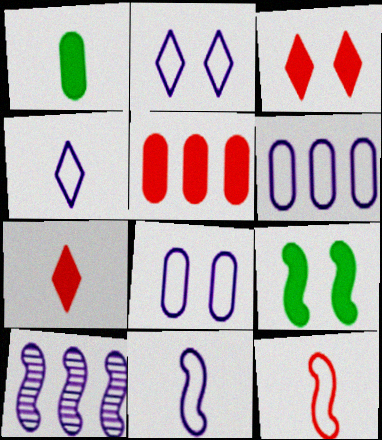[[2, 6, 11], 
[9, 10, 12]]